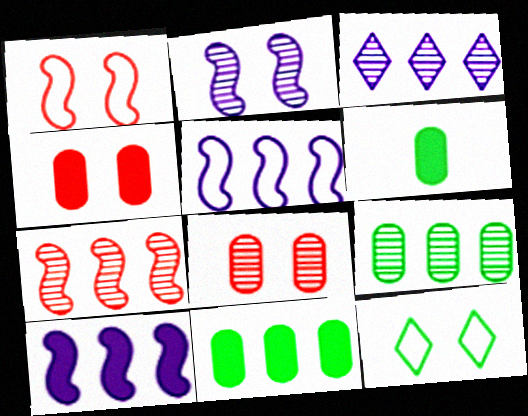[[1, 3, 6], 
[2, 4, 12], 
[3, 7, 9]]